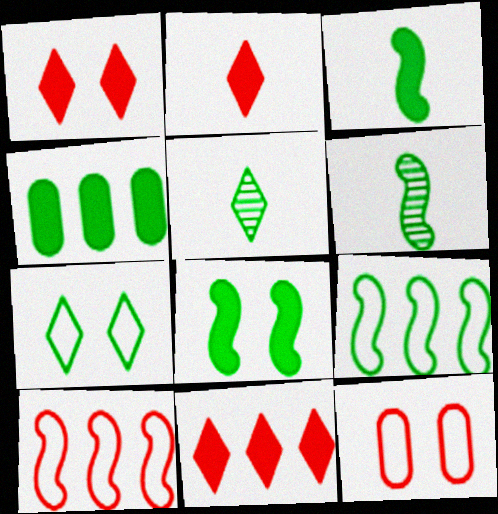[[1, 2, 11], 
[4, 6, 7], 
[6, 8, 9]]